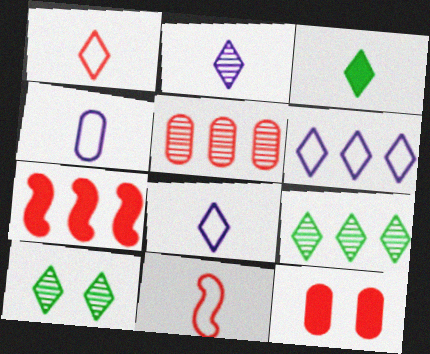[[1, 2, 3], 
[4, 7, 10]]